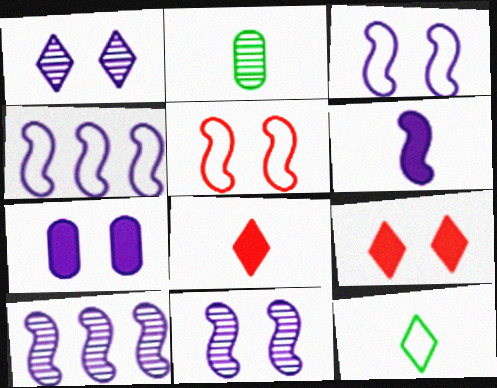[[1, 3, 7], 
[2, 4, 9], 
[3, 6, 10], 
[4, 6, 11]]